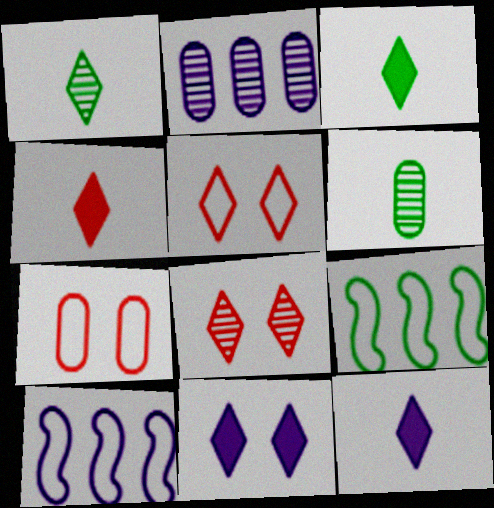[[3, 4, 12]]